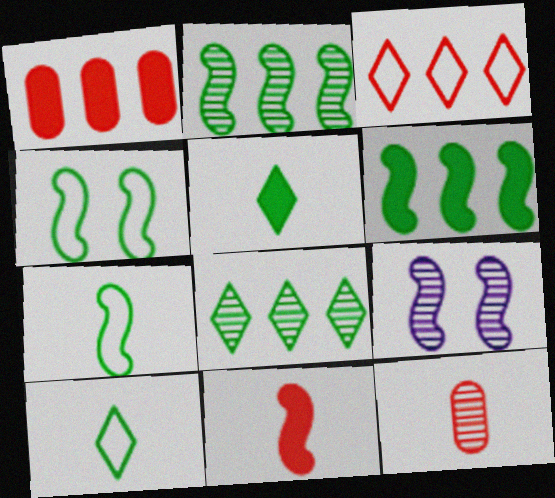[[1, 9, 10], 
[8, 9, 12]]